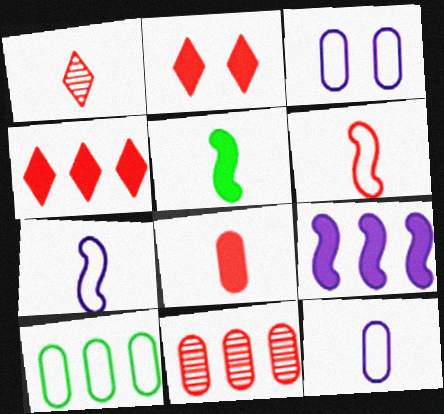[[1, 5, 12], 
[1, 6, 8], 
[2, 6, 11]]